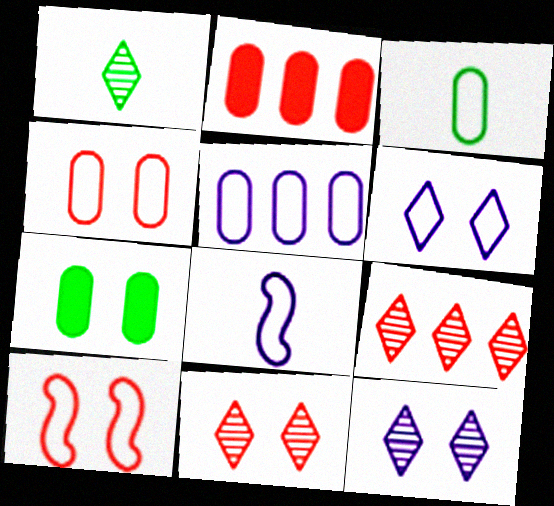[[1, 9, 12], 
[3, 4, 5], 
[5, 6, 8], 
[7, 8, 9], 
[7, 10, 12]]